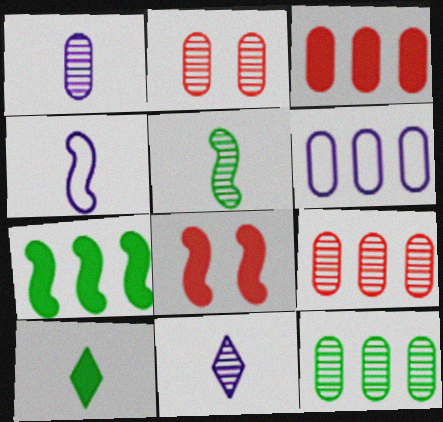[[1, 2, 12], 
[3, 6, 12]]